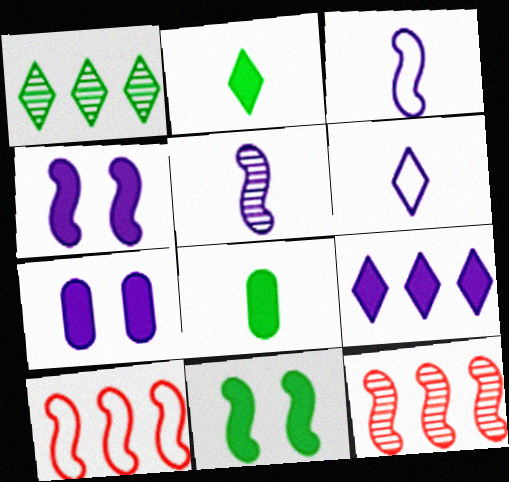[[3, 11, 12], 
[5, 10, 11]]